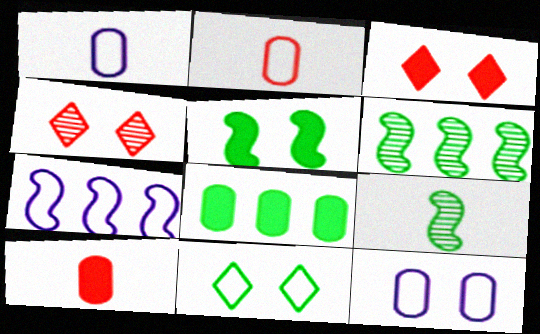[[1, 3, 6], 
[2, 7, 11], 
[4, 5, 12], 
[8, 9, 11]]